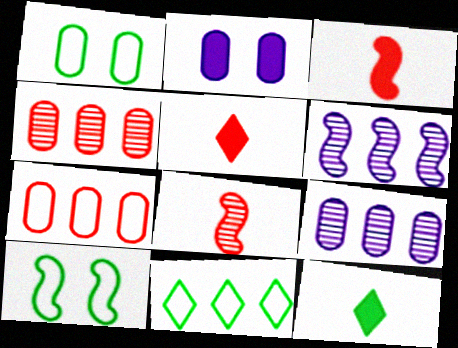[[1, 5, 6], 
[2, 8, 11], 
[3, 6, 10], 
[5, 9, 10]]